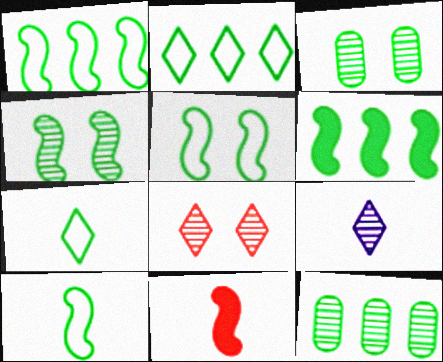[[1, 5, 10], 
[2, 6, 12], 
[3, 6, 7], 
[4, 6, 10]]